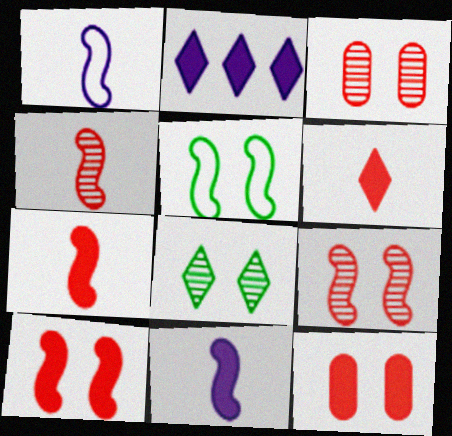[]